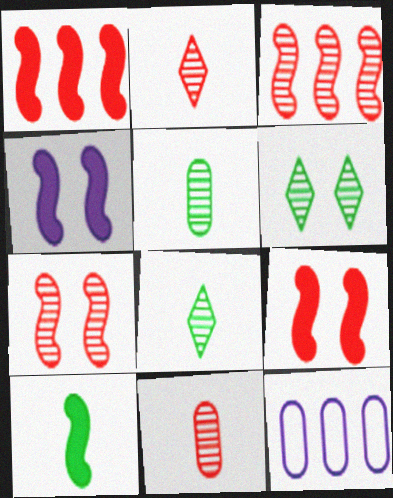[[1, 4, 10], 
[8, 9, 12]]